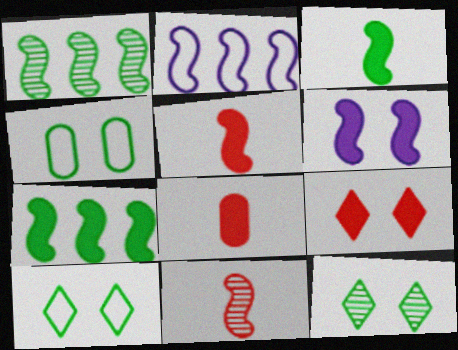[[2, 8, 12], 
[5, 6, 7]]